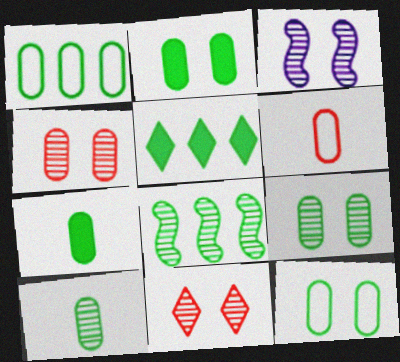[[1, 2, 10], 
[1, 5, 8], 
[1, 7, 9], 
[2, 9, 12], 
[3, 5, 6], 
[3, 9, 11]]